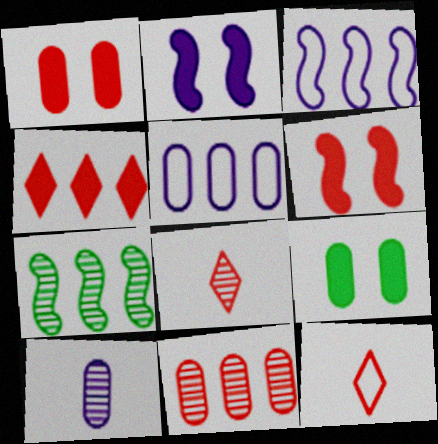[[3, 8, 9], 
[4, 5, 7], 
[6, 11, 12]]